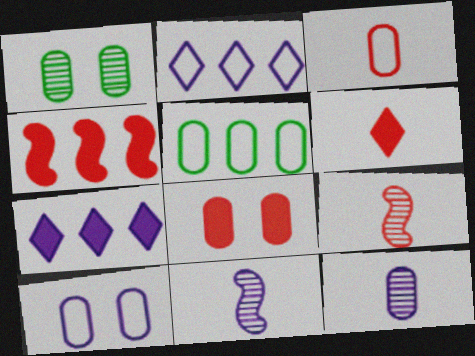[[1, 8, 10], 
[3, 5, 10], 
[3, 6, 9], 
[4, 6, 8], 
[5, 8, 12], 
[7, 10, 11]]